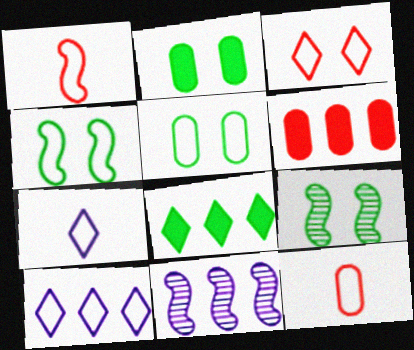[[1, 5, 10], 
[4, 10, 12], 
[6, 7, 9]]